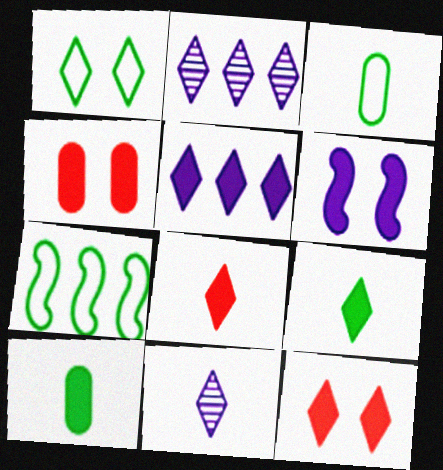[[1, 2, 8], 
[1, 3, 7], 
[4, 7, 11], 
[5, 9, 12]]